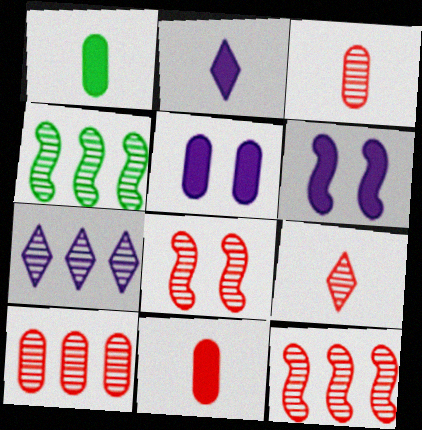[[4, 7, 10], 
[8, 9, 10]]